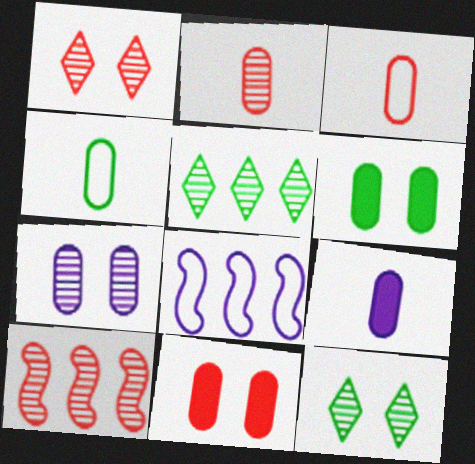[[1, 2, 10], 
[2, 4, 9]]